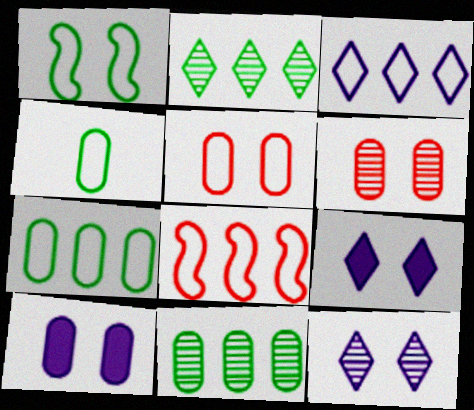[[1, 6, 9], 
[3, 7, 8]]